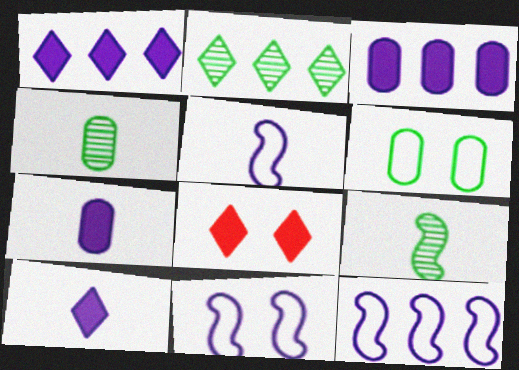[[4, 8, 12], 
[5, 11, 12]]